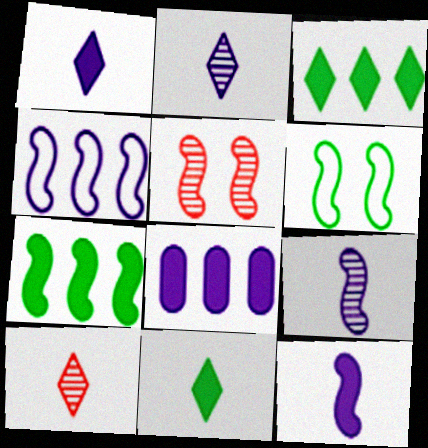[[6, 8, 10]]